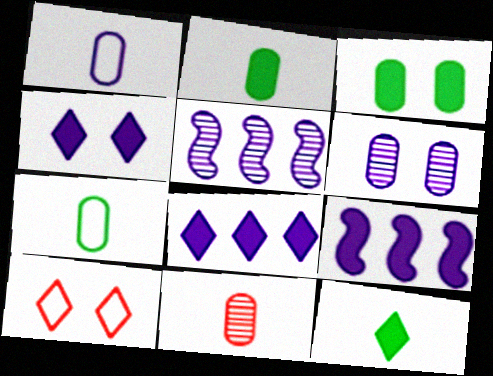[[1, 2, 11], 
[1, 4, 5], 
[2, 5, 10]]